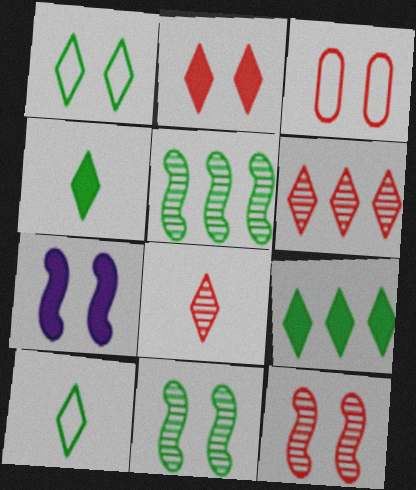[[2, 3, 12]]